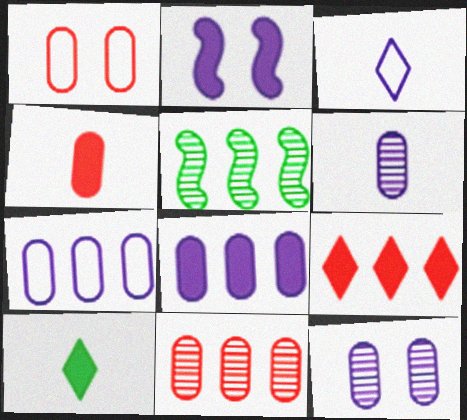[[1, 4, 11], 
[5, 7, 9]]